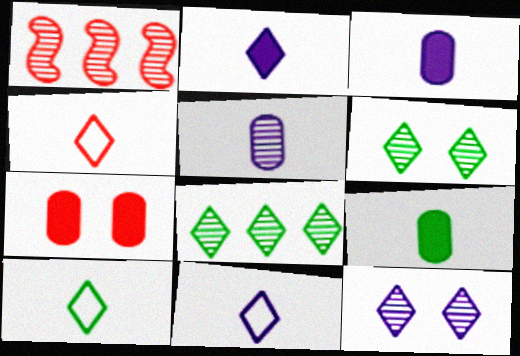[[1, 4, 7], 
[1, 5, 6], 
[4, 10, 11]]